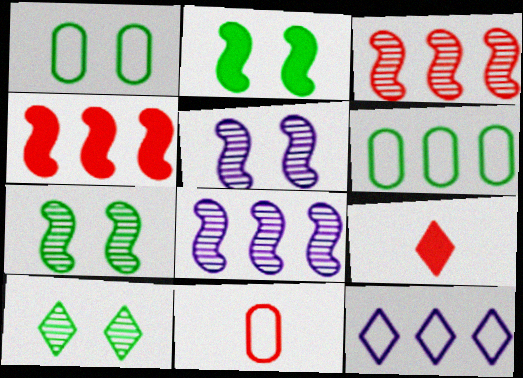[[1, 2, 10], 
[1, 8, 9], 
[5, 6, 9], 
[9, 10, 12]]